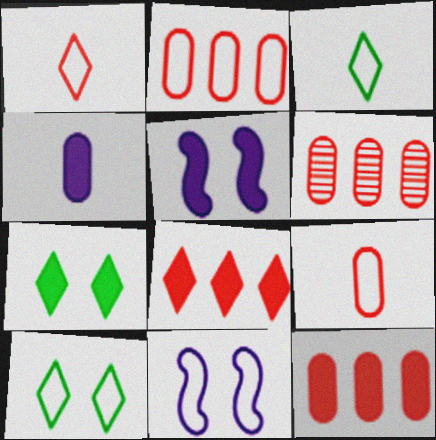[[2, 3, 11], 
[2, 6, 12], 
[3, 5, 6]]